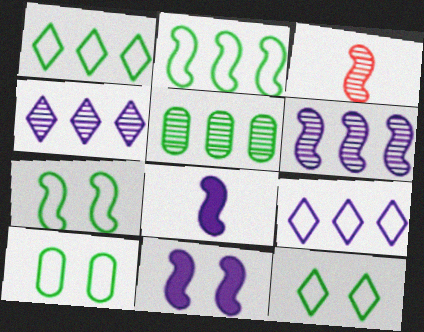[[2, 3, 11], 
[7, 10, 12]]